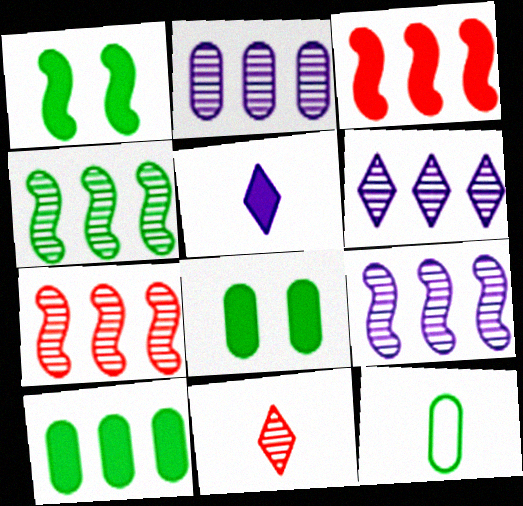[[2, 6, 9], 
[3, 5, 8], 
[4, 7, 9]]